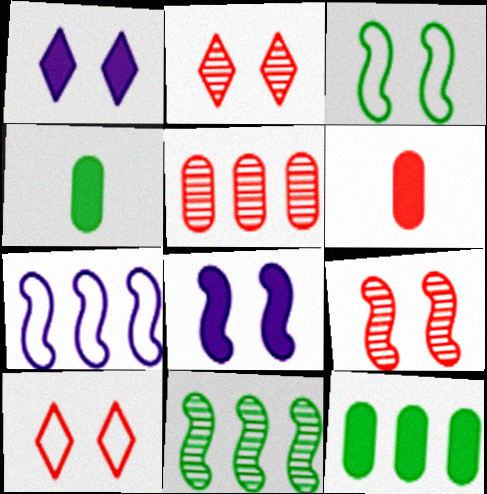[[2, 4, 7], 
[3, 8, 9]]